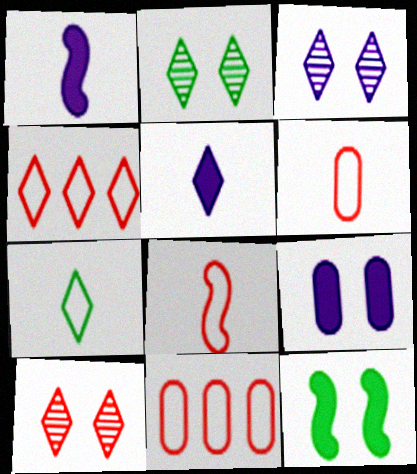[[1, 2, 11], 
[2, 3, 10], 
[2, 4, 5]]